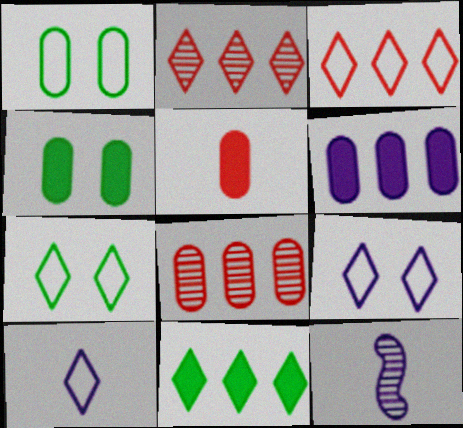[[3, 4, 12], 
[3, 7, 10], 
[4, 5, 6], 
[6, 9, 12]]